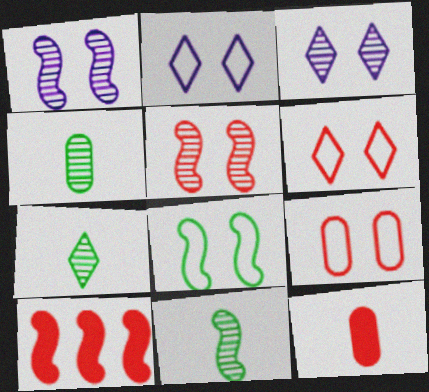[[2, 4, 10], 
[2, 8, 9], 
[4, 7, 11]]